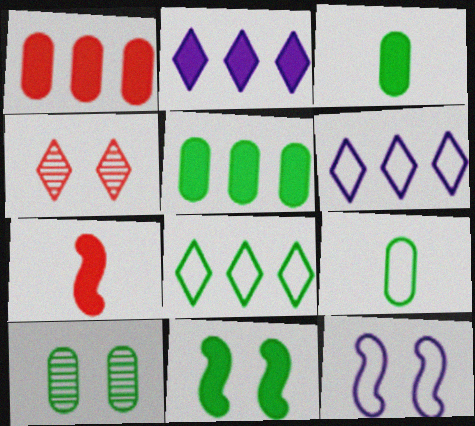[[5, 9, 10], 
[6, 7, 10]]